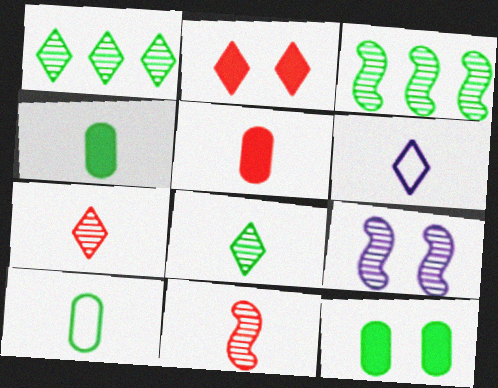[[1, 2, 6], 
[3, 9, 11], 
[4, 6, 11]]